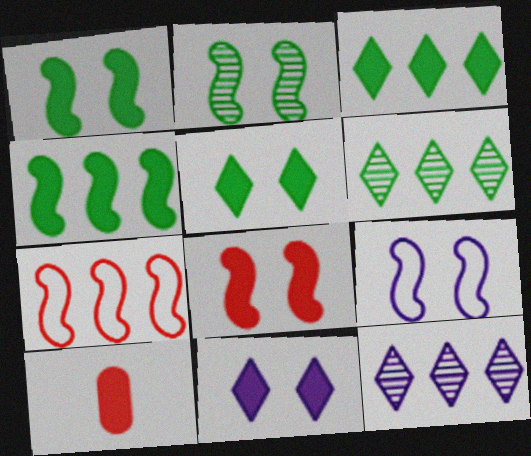[[2, 8, 9], 
[4, 10, 11], 
[6, 9, 10]]